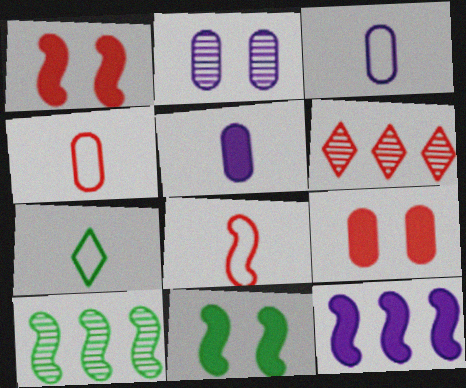[[1, 4, 6], 
[3, 6, 11], 
[3, 7, 8], 
[6, 8, 9]]